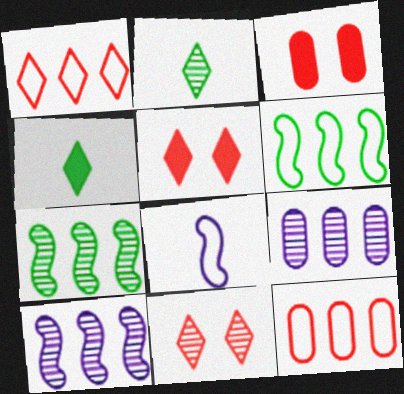[]